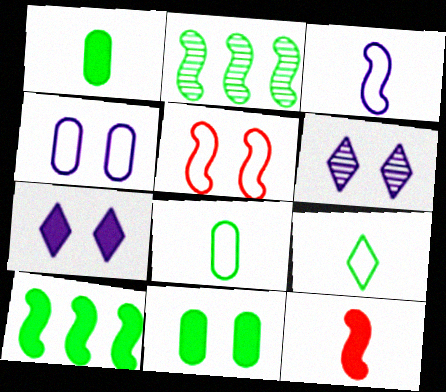[[2, 9, 11], 
[5, 6, 11]]